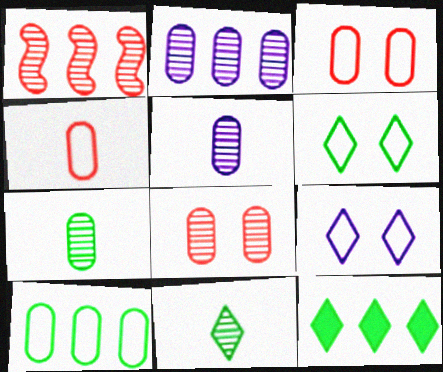[[2, 7, 8], 
[6, 11, 12]]